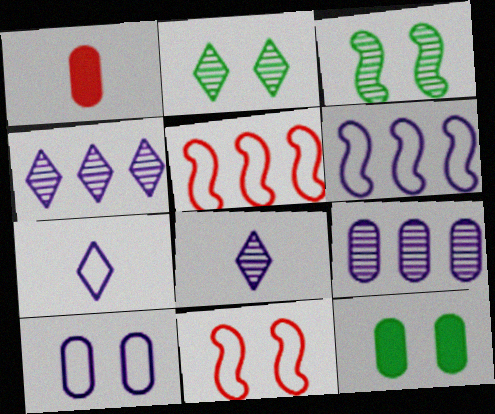[[1, 2, 6], 
[5, 8, 12], 
[6, 7, 10]]